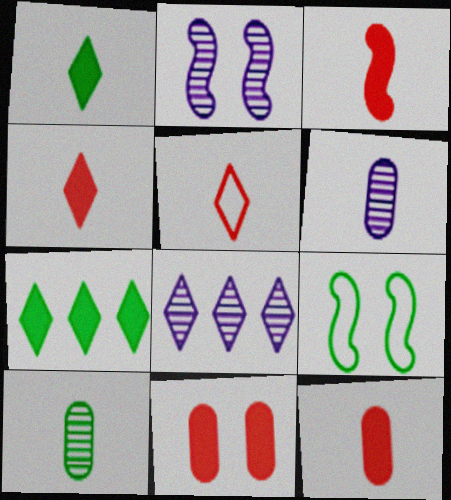[[2, 6, 8], 
[3, 4, 12], 
[7, 9, 10], 
[8, 9, 12]]